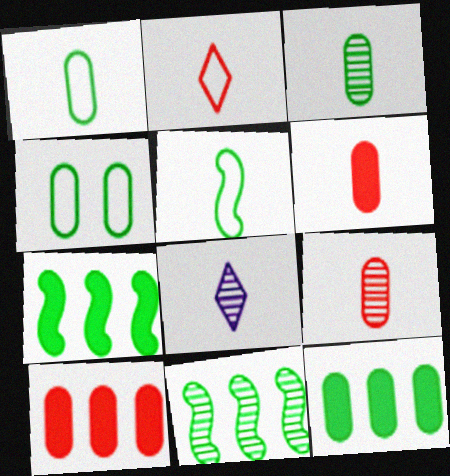[[3, 4, 12], 
[5, 6, 8]]